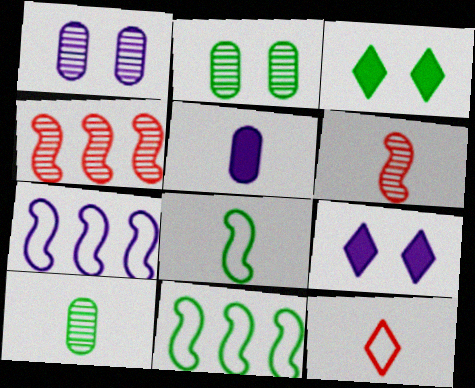[[3, 10, 11]]